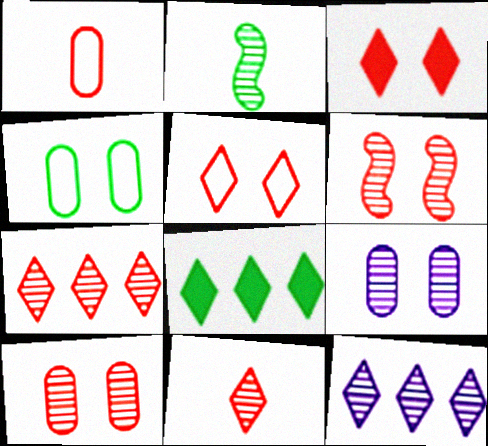[[2, 4, 8], 
[2, 7, 9], 
[2, 10, 12]]